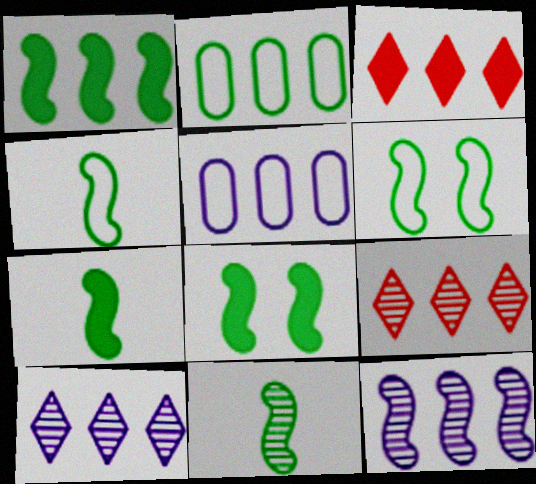[[1, 5, 9], 
[1, 6, 11], 
[1, 7, 8], 
[2, 3, 12], 
[4, 7, 11]]